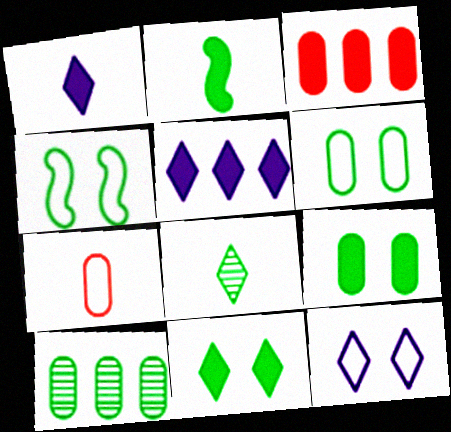[]